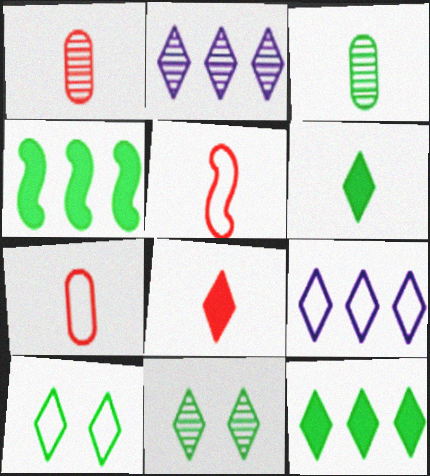[[1, 5, 8], 
[2, 8, 10], 
[3, 4, 10], 
[8, 9, 11]]